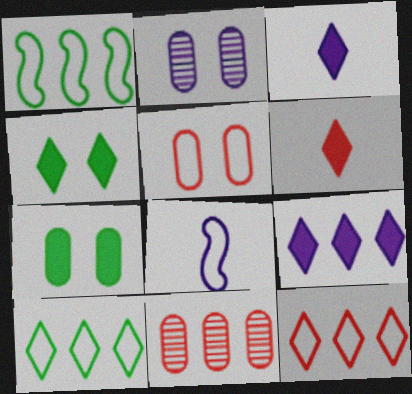[[1, 2, 6], 
[1, 9, 11], 
[2, 5, 7], 
[2, 8, 9], 
[4, 6, 9], 
[4, 8, 11], 
[5, 8, 10]]